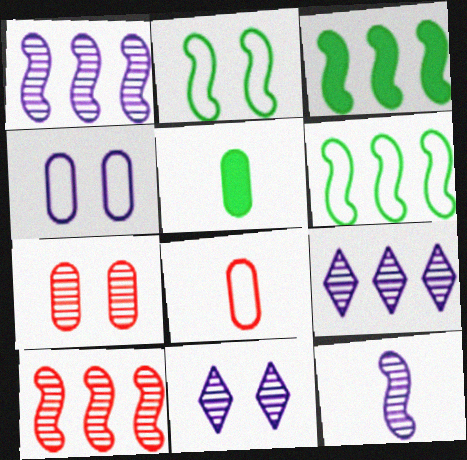[[3, 8, 11]]